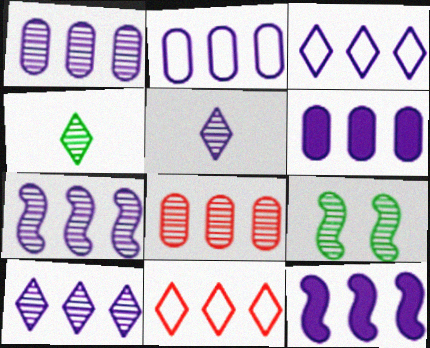[[1, 2, 6], 
[1, 3, 12], 
[1, 7, 10], 
[2, 10, 12], 
[3, 6, 7], 
[5, 8, 9]]